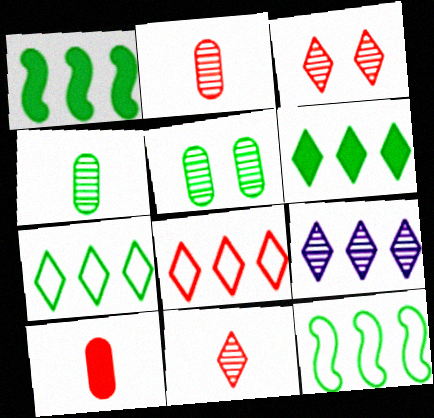[[6, 8, 9]]